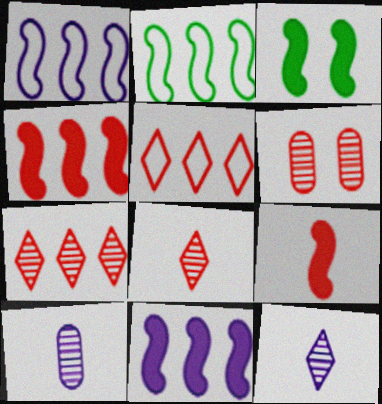[[3, 5, 10], 
[3, 9, 11], 
[5, 6, 9]]